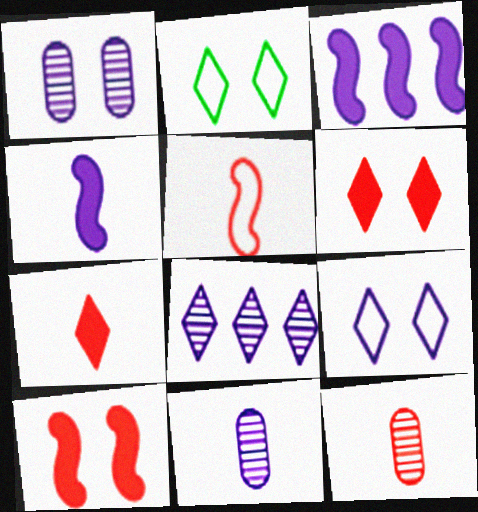[[1, 2, 10], 
[2, 3, 12], 
[2, 7, 8], 
[3, 9, 11], 
[5, 7, 12]]